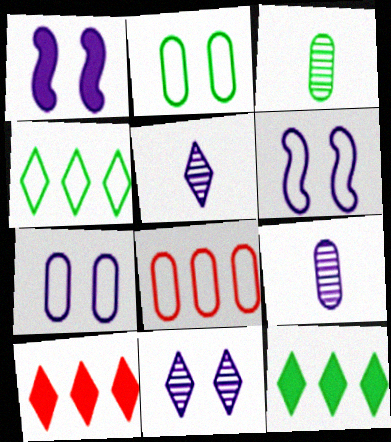[[1, 7, 11], 
[3, 6, 10]]